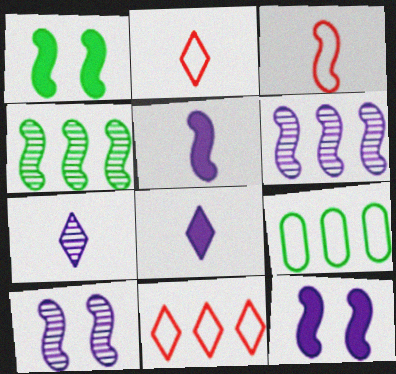[[1, 3, 6], 
[3, 4, 12]]